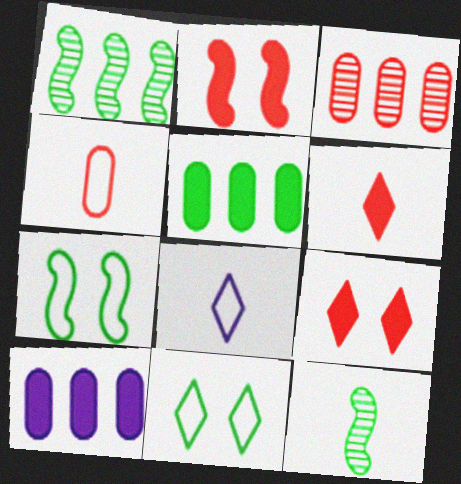[[5, 11, 12]]